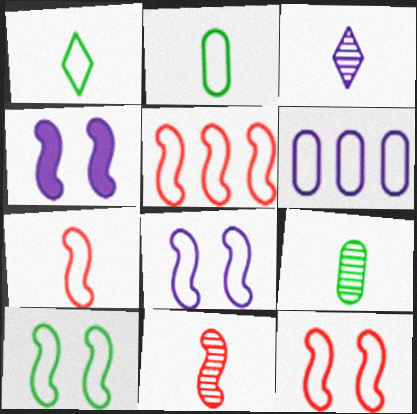[[1, 6, 12], 
[3, 4, 6], 
[3, 9, 11], 
[5, 7, 12], 
[8, 10, 12]]